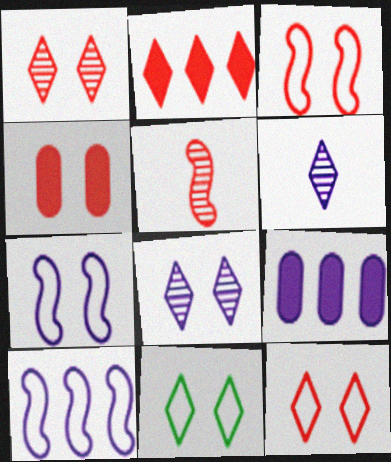[[1, 3, 4], 
[2, 6, 11], 
[5, 9, 11], 
[6, 7, 9]]